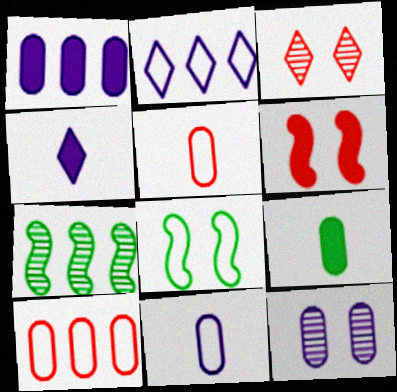[[1, 11, 12], 
[2, 5, 8], 
[9, 10, 12]]